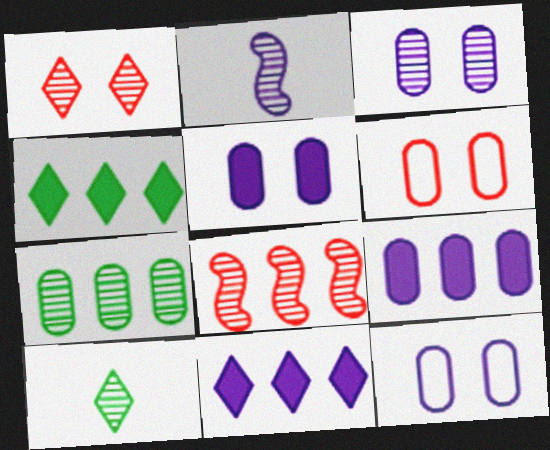[[1, 2, 7], 
[2, 4, 6], 
[2, 11, 12], 
[3, 5, 12], 
[3, 8, 10]]